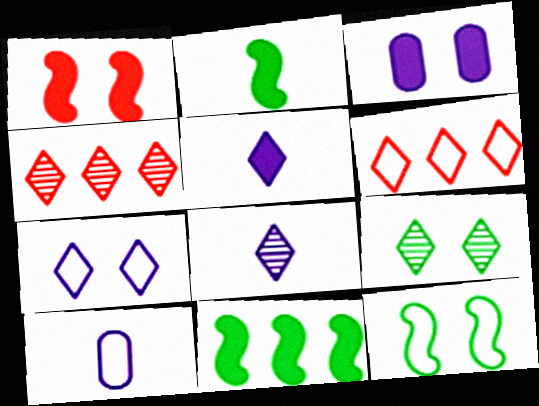[[4, 8, 9], 
[5, 6, 9], 
[6, 10, 12]]